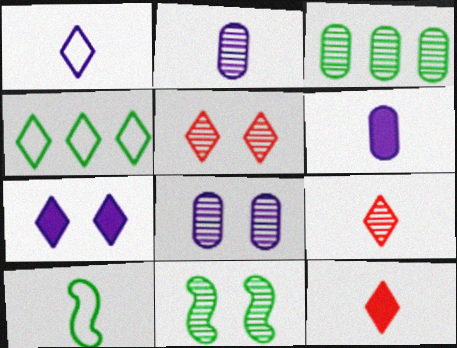[[2, 10, 12], 
[4, 7, 9], 
[5, 8, 11], 
[6, 9, 10]]